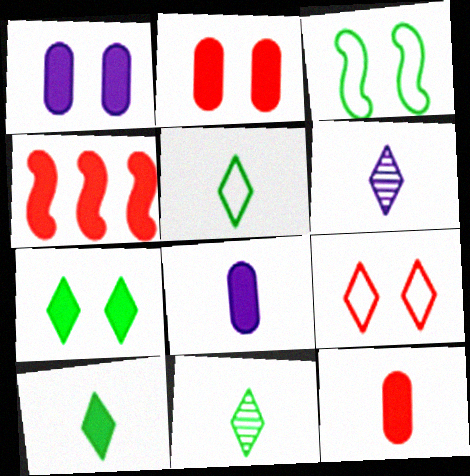[[1, 4, 10], 
[4, 7, 8], 
[5, 10, 11]]